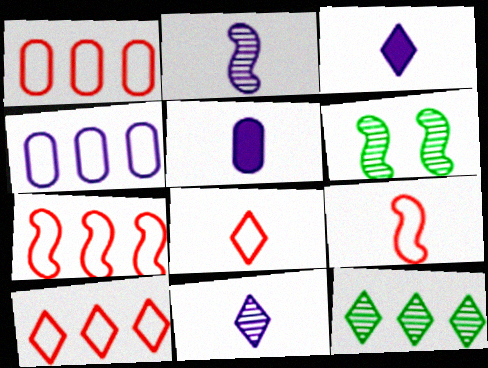[[1, 3, 6], 
[1, 7, 10], 
[5, 6, 10]]